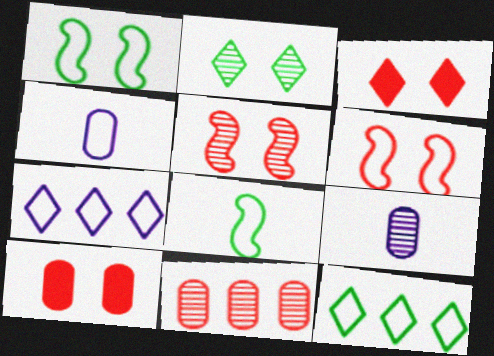[[4, 6, 12]]